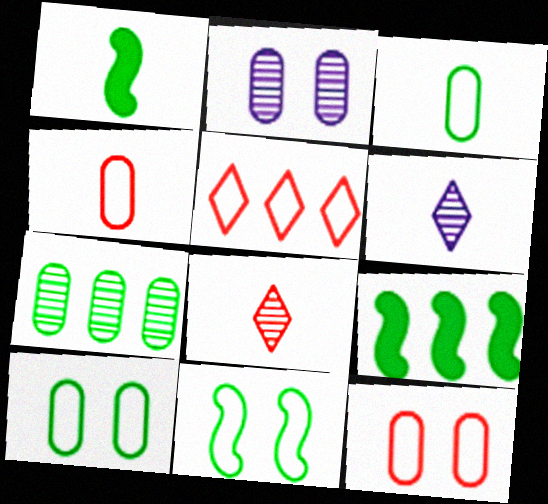[[1, 2, 5], 
[1, 4, 6], 
[6, 9, 12]]